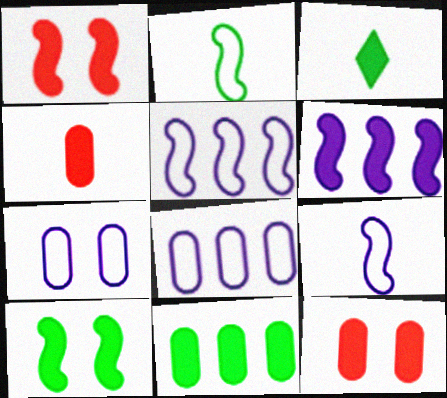[[3, 6, 12], 
[3, 10, 11]]